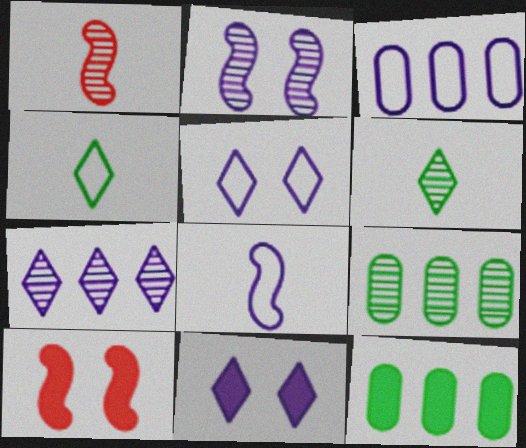[[1, 5, 12], 
[3, 5, 8], 
[3, 6, 10]]